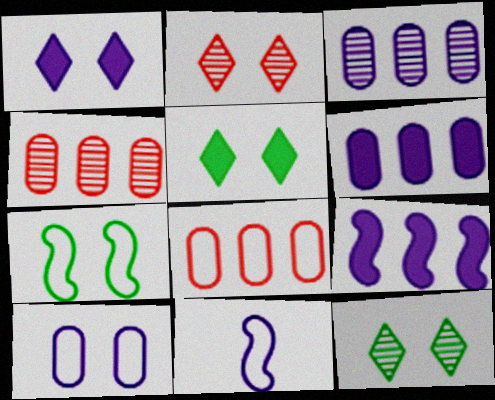[[1, 3, 11], 
[4, 5, 11]]